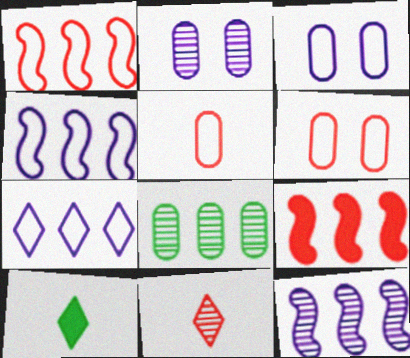[[1, 2, 10], 
[6, 9, 11], 
[6, 10, 12], 
[7, 8, 9]]